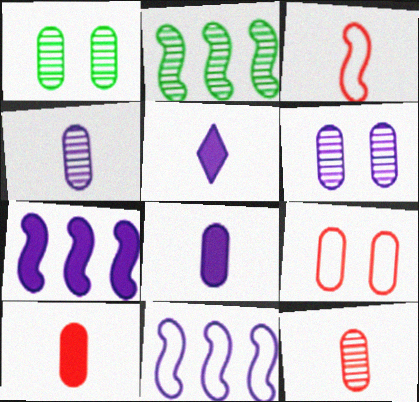[[2, 5, 9], 
[5, 6, 11]]